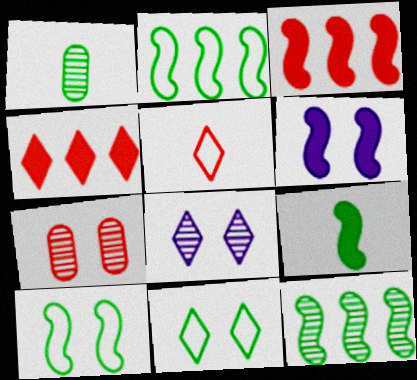[[3, 5, 7], 
[3, 6, 9], 
[6, 7, 11], 
[9, 10, 12]]